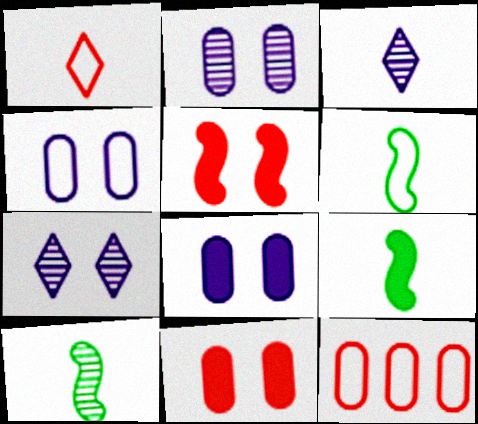[[2, 4, 8], 
[6, 9, 10], 
[7, 9, 12]]